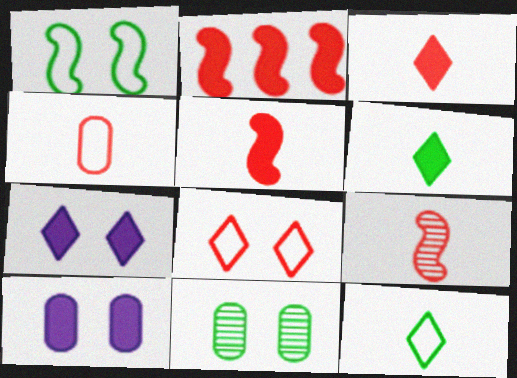[[2, 6, 10], 
[3, 4, 9]]